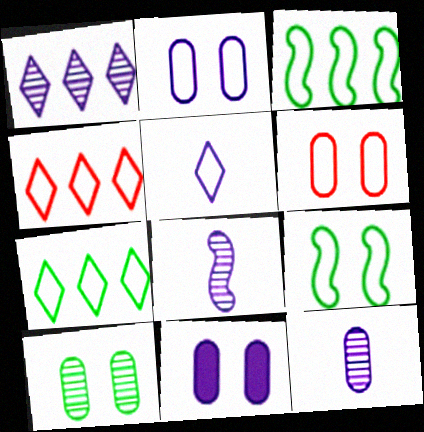[[3, 5, 6], 
[6, 10, 11]]